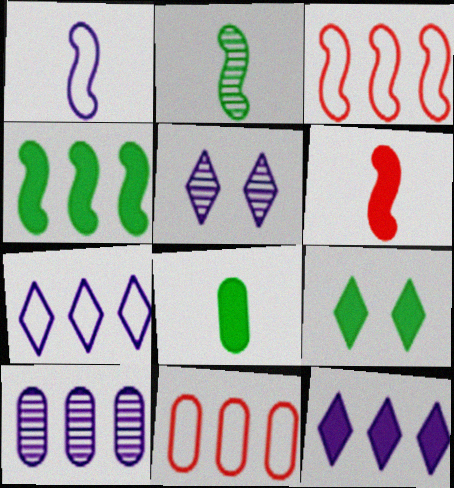[[1, 2, 6], 
[3, 5, 8], 
[4, 8, 9]]